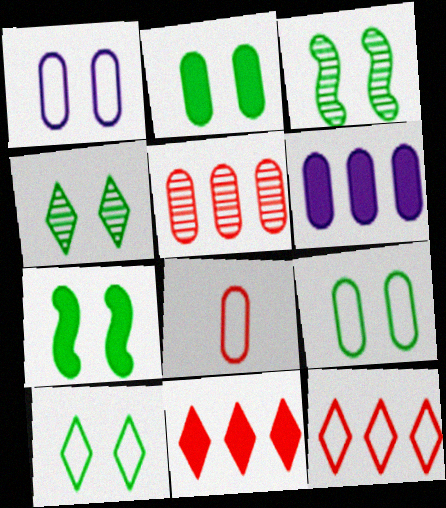[[2, 3, 10], 
[4, 7, 9]]